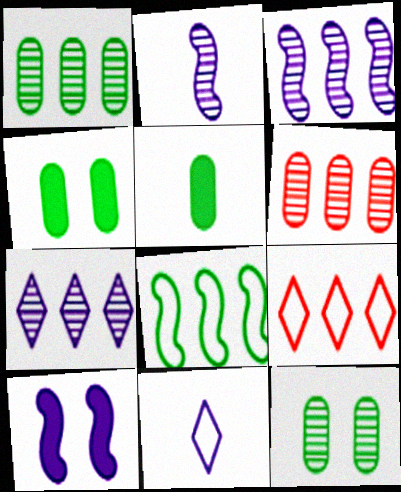[[2, 4, 9]]